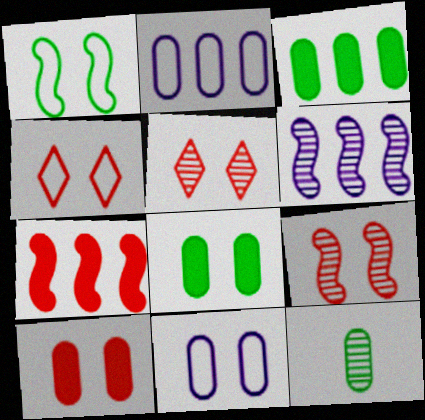[[1, 4, 11], 
[2, 10, 12], 
[4, 9, 10], 
[5, 6, 12]]